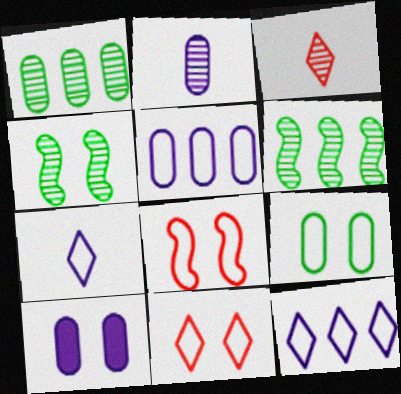[[2, 5, 10], 
[4, 10, 11]]